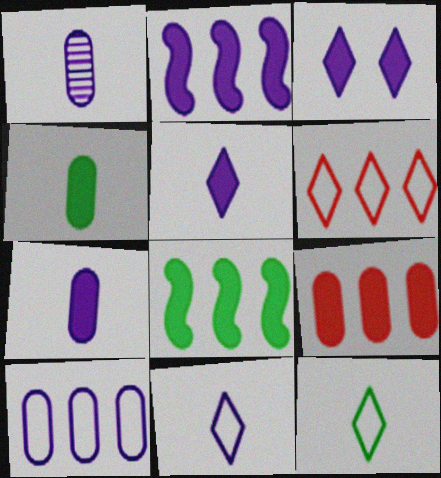[[2, 3, 7]]